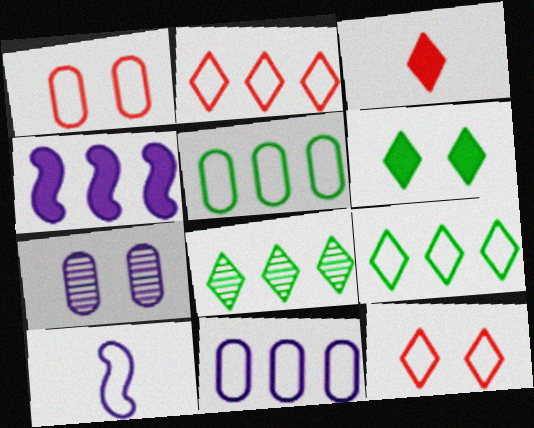[[1, 9, 10], 
[5, 10, 12]]